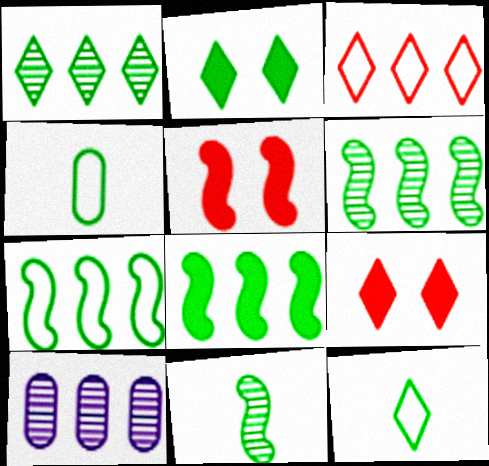[[1, 2, 12], 
[2, 4, 6], 
[3, 8, 10], 
[5, 10, 12], 
[6, 7, 8]]